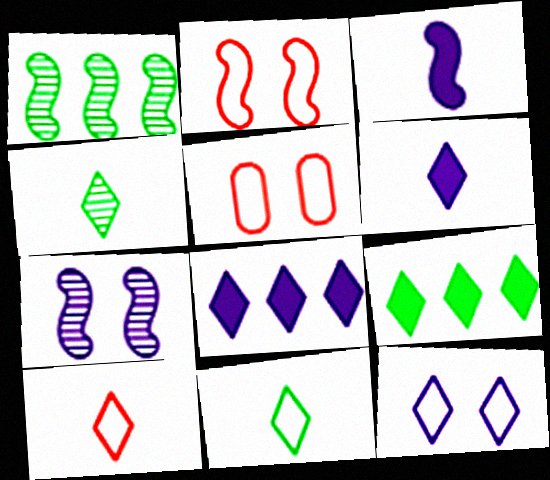[[1, 2, 3], 
[1, 5, 6], 
[4, 6, 10]]